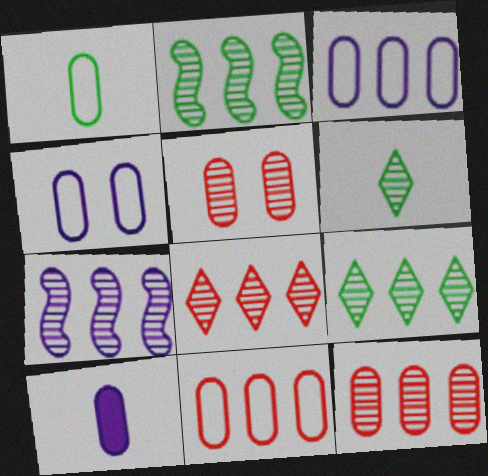[[1, 4, 11], 
[5, 6, 7], 
[7, 9, 12]]